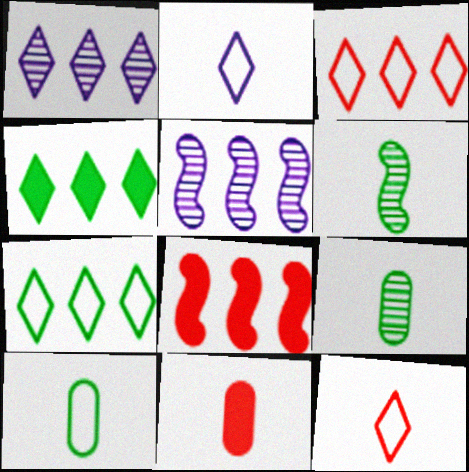[[1, 3, 4], 
[2, 6, 11]]